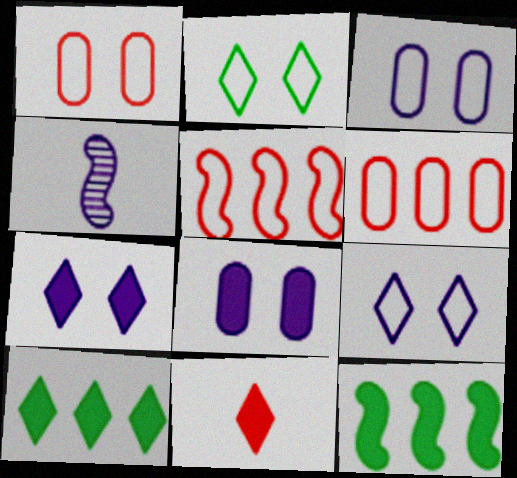[[1, 4, 10], 
[7, 10, 11], 
[8, 11, 12]]